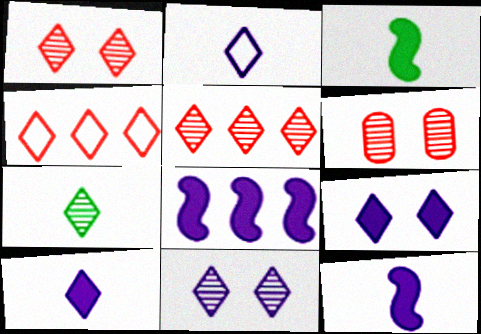[[4, 7, 9], 
[5, 7, 11]]